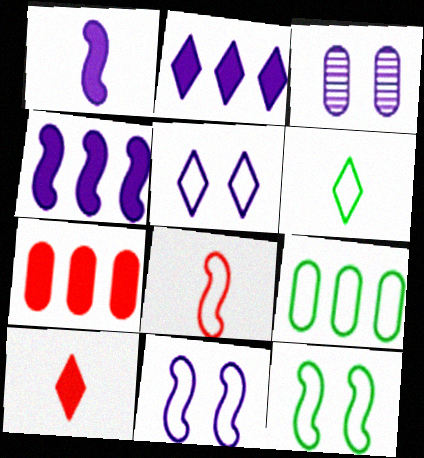[[5, 8, 9], 
[6, 9, 12]]